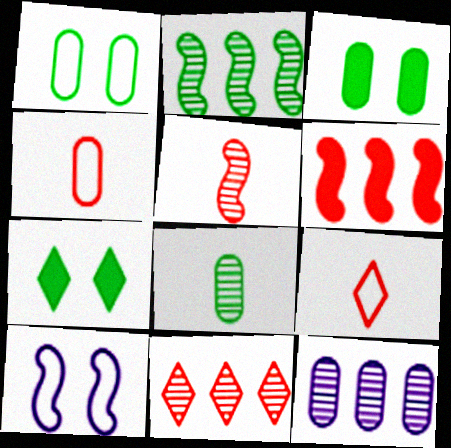[[2, 11, 12], 
[3, 4, 12]]